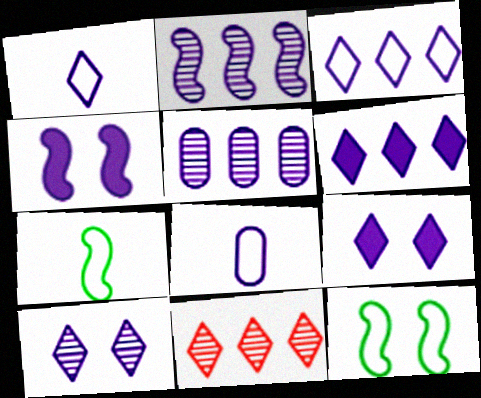[[1, 4, 5], 
[1, 6, 10], 
[2, 8, 9]]